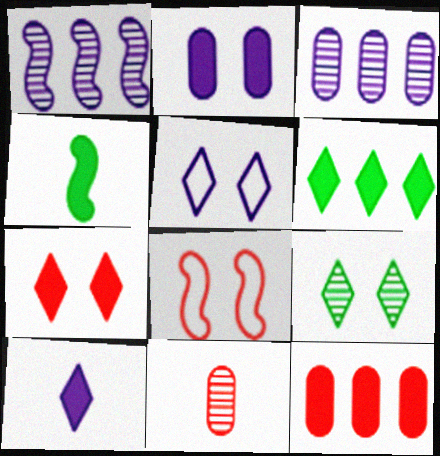[[1, 4, 8], 
[1, 9, 11], 
[2, 8, 9], 
[5, 7, 9], 
[6, 7, 10]]